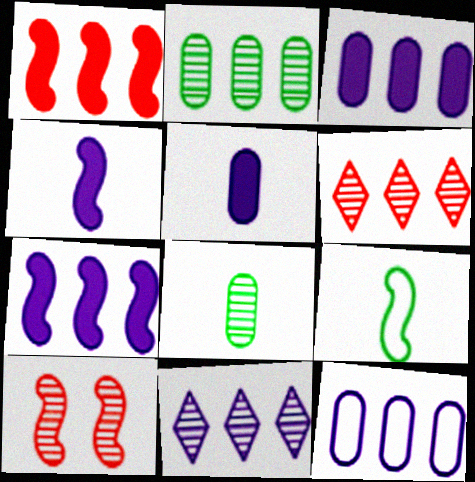[[7, 9, 10], 
[7, 11, 12], 
[8, 10, 11]]